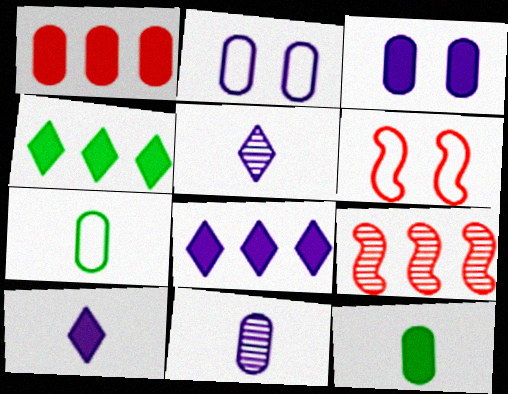[[1, 3, 12], 
[4, 6, 11]]